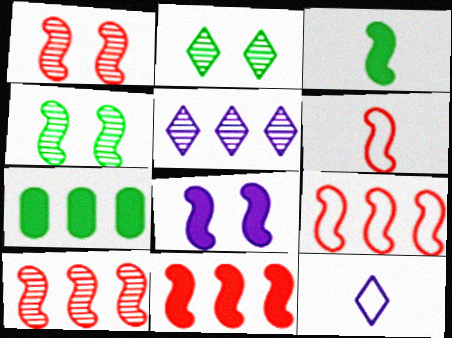[[1, 6, 11], 
[1, 7, 12], 
[3, 8, 11], 
[5, 7, 9], 
[9, 10, 11]]